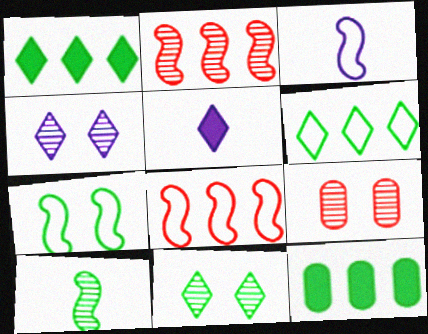[[1, 3, 9], 
[3, 7, 8]]